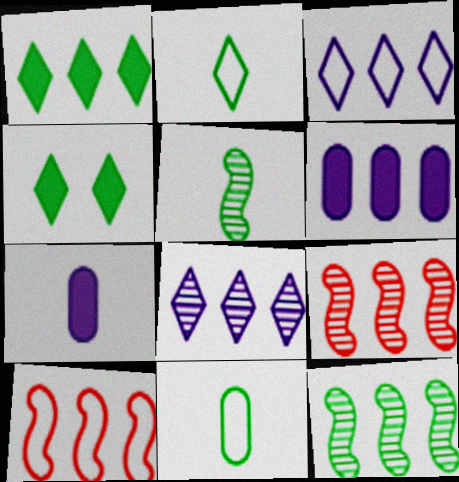[[4, 11, 12]]